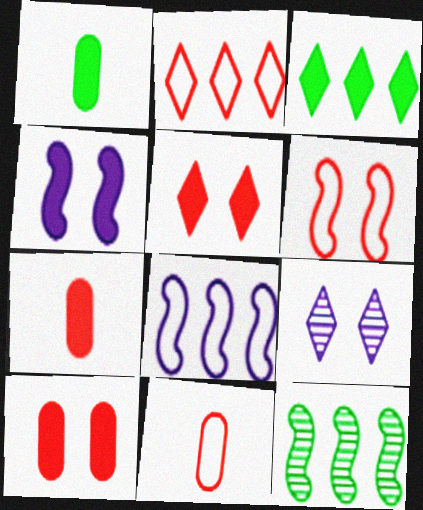[[2, 6, 11], 
[3, 4, 7]]